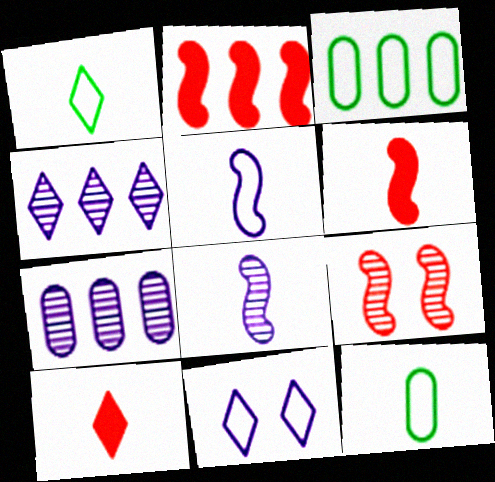[[2, 3, 4], 
[8, 10, 12]]